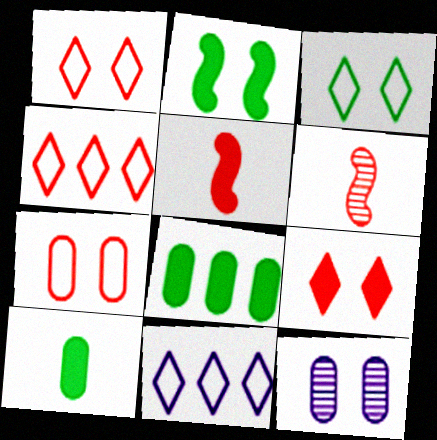[[1, 2, 12]]